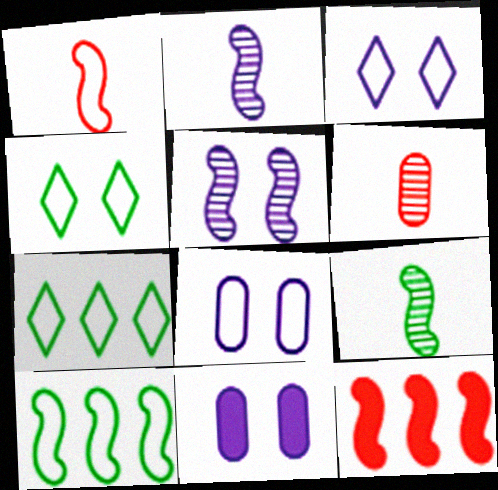[[1, 7, 8], 
[3, 5, 11]]